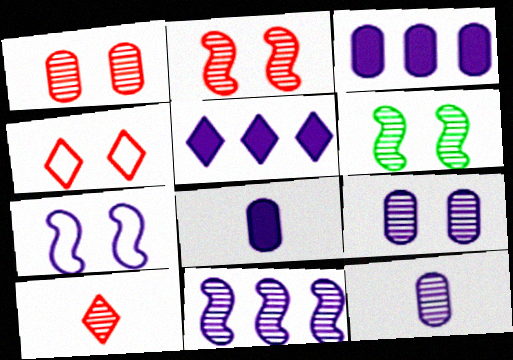[[5, 7, 12]]